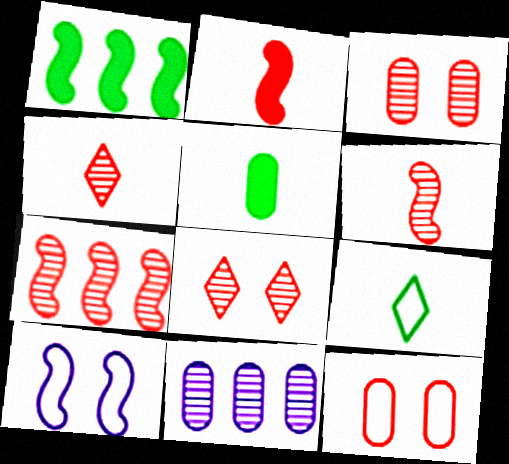[[1, 6, 10], 
[3, 4, 7], 
[5, 11, 12]]